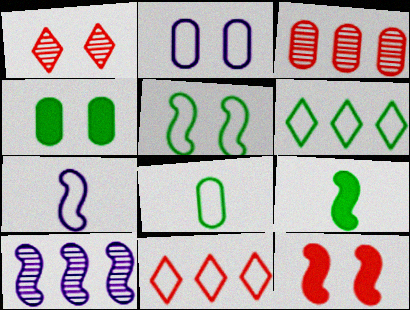[[5, 6, 8]]